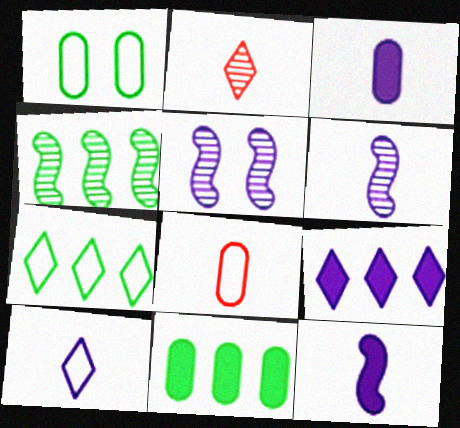[[3, 6, 10], 
[4, 7, 11]]